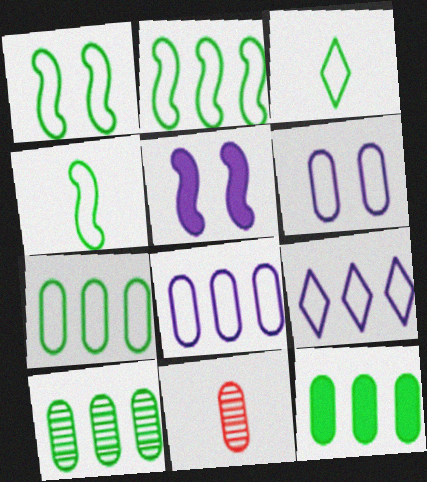[[1, 2, 4], 
[1, 3, 7], 
[6, 11, 12], 
[7, 10, 12]]